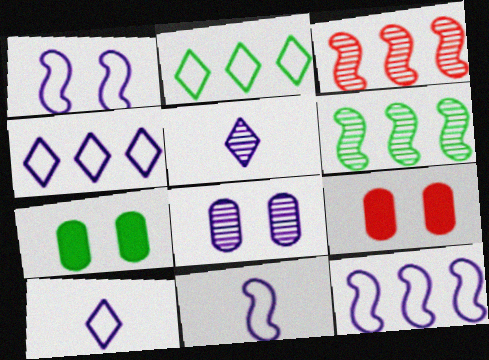[[1, 11, 12], 
[3, 7, 10], 
[6, 9, 10]]